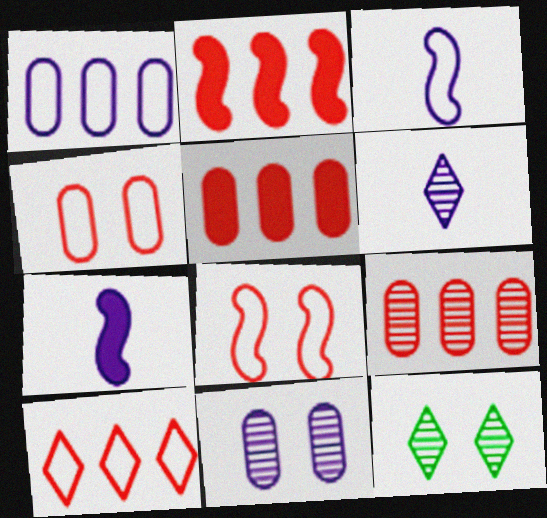[[2, 9, 10], 
[3, 5, 12]]